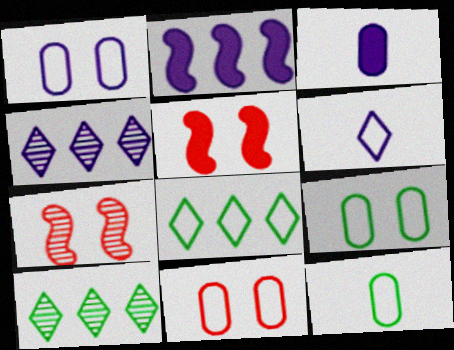[[1, 9, 11], 
[3, 7, 8], 
[4, 5, 12]]